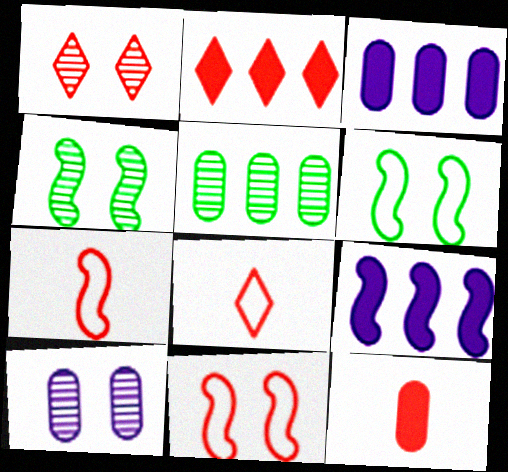[[1, 2, 8], 
[1, 4, 10], 
[3, 4, 8], 
[4, 7, 9]]